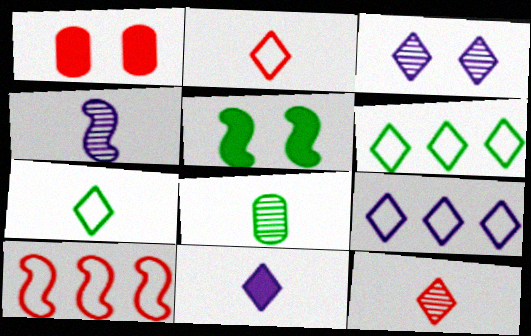[[1, 4, 6], 
[1, 10, 12], 
[3, 9, 11], 
[4, 5, 10], 
[4, 8, 12], 
[5, 6, 8], 
[7, 11, 12]]